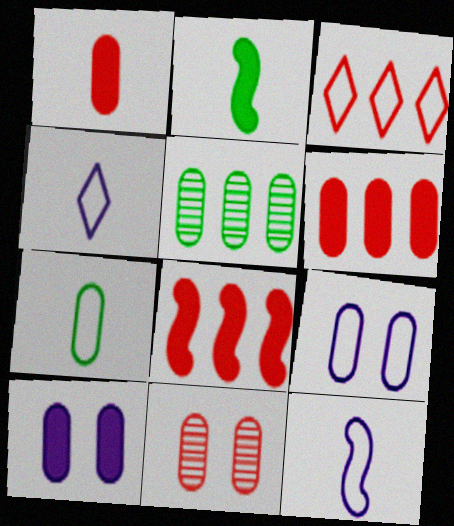[[1, 5, 9]]